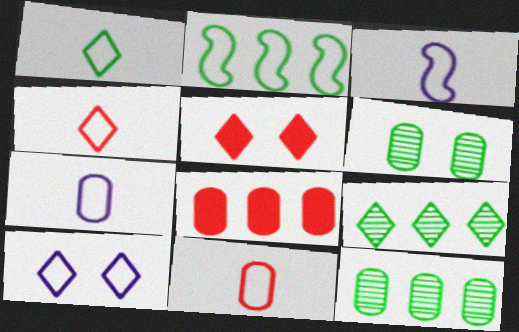[[1, 3, 11], 
[2, 10, 11], 
[3, 5, 12], 
[6, 7, 8]]